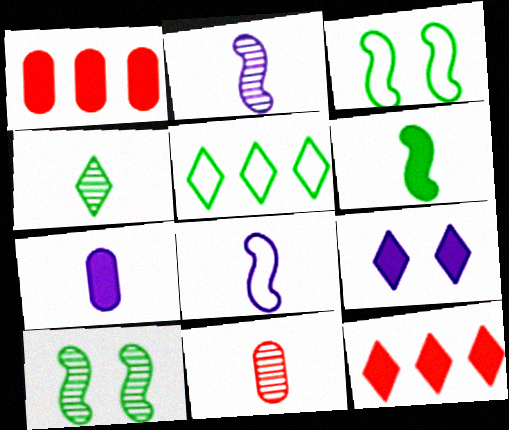[[1, 6, 9], 
[2, 4, 11]]